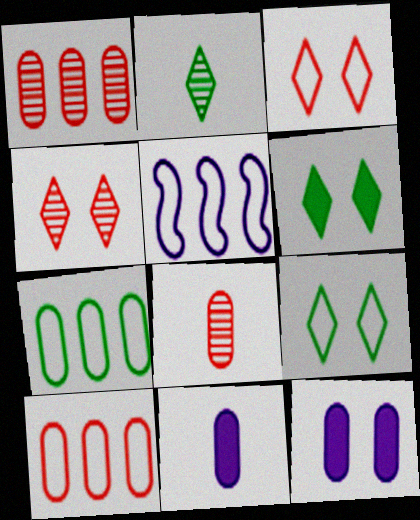[[5, 6, 8], 
[7, 8, 12]]